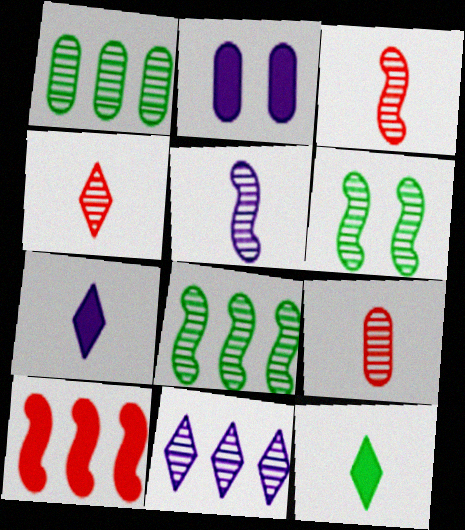[[2, 10, 12], 
[3, 4, 9], 
[6, 9, 11]]